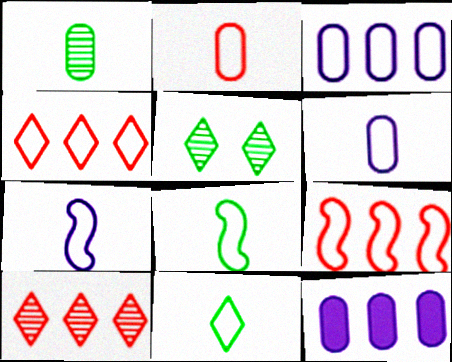[[2, 7, 11]]